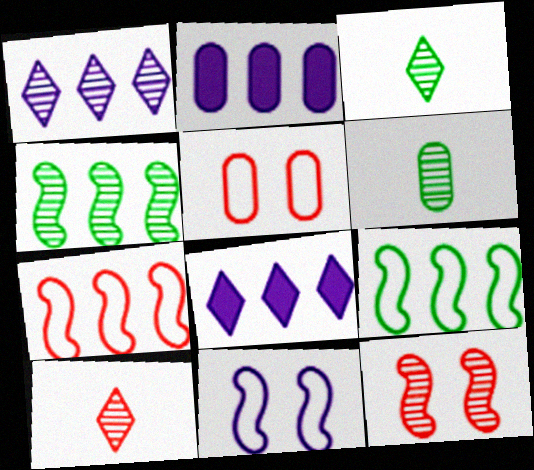[[1, 6, 12], 
[2, 5, 6]]